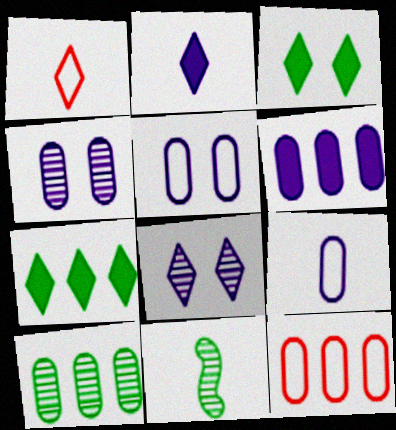[[1, 7, 8], 
[4, 6, 9], 
[6, 10, 12]]